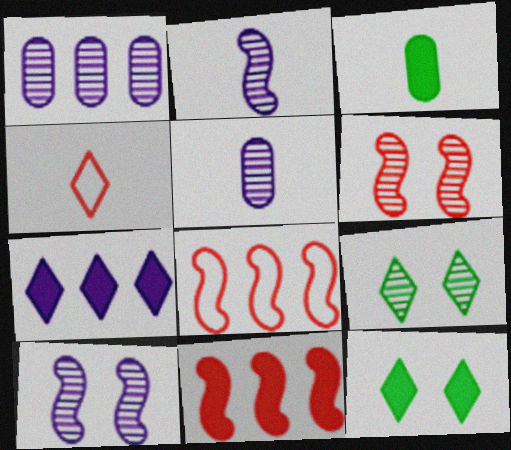[[2, 3, 4], 
[4, 7, 9], 
[5, 8, 12]]